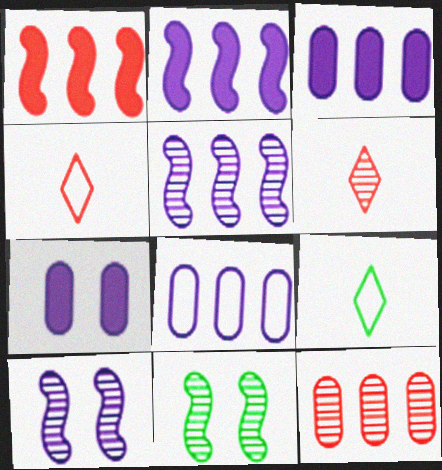[[3, 4, 11]]